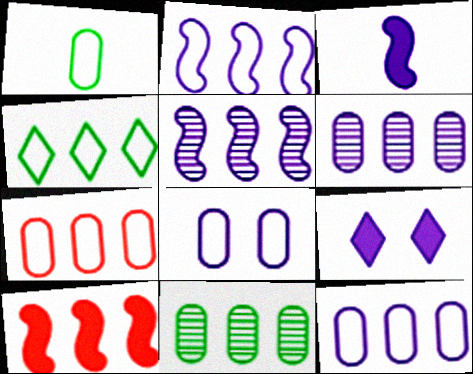[[1, 7, 8], 
[2, 4, 7], 
[4, 6, 10]]